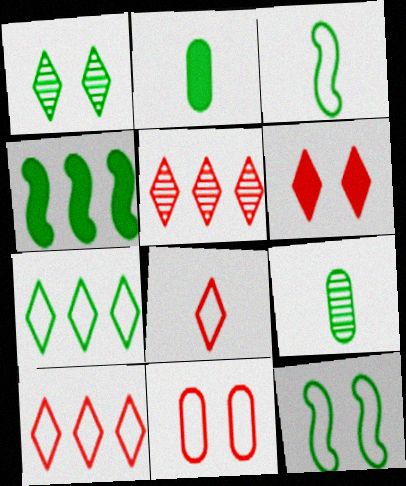[[5, 6, 8]]